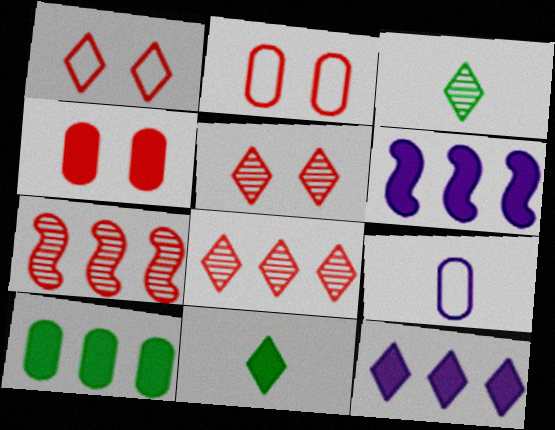[[1, 3, 12], 
[2, 3, 6], 
[4, 6, 11]]